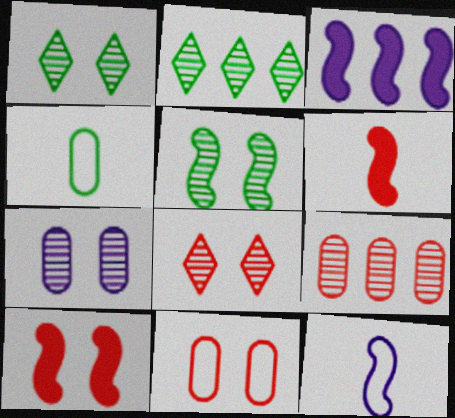[[3, 4, 8], 
[5, 7, 8], 
[8, 10, 11]]